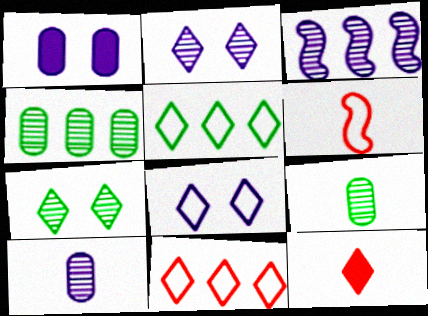[[2, 3, 10], 
[2, 5, 12]]